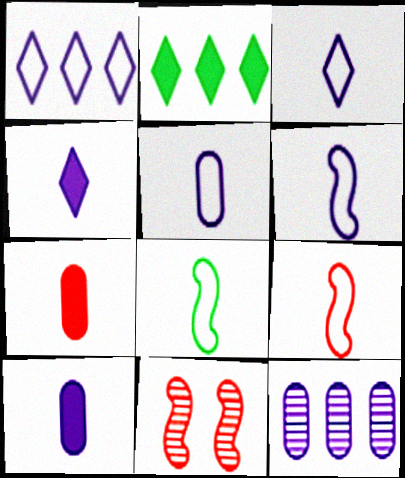[[2, 5, 11], 
[3, 5, 6], 
[6, 8, 9]]